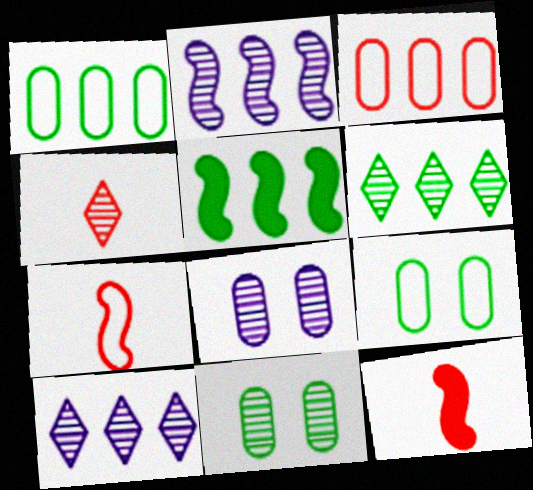[[1, 5, 6], 
[2, 4, 11], 
[3, 5, 10], 
[9, 10, 12]]